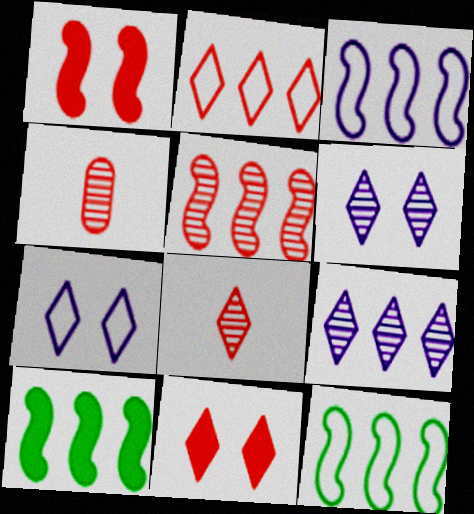[[1, 2, 4], 
[2, 8, 11], 
[3, 5, 10], 
[4, 7, 10]]